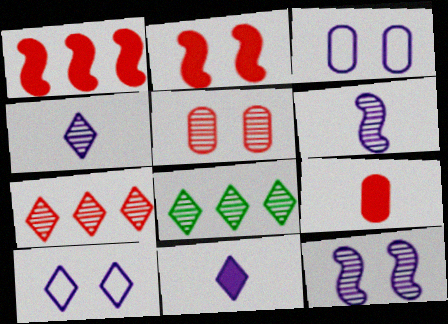[[5, 6, 8]]